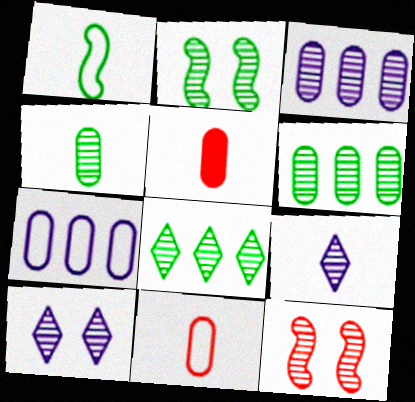[[1, 5, 9], 
[2, 4, 8], 
[6, 9, 12]]